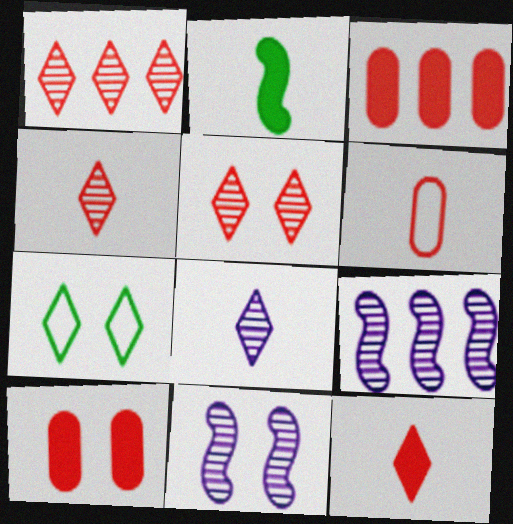[[1, 4, 5], 
[2, 6, 8], 
[7, 10, 11]]